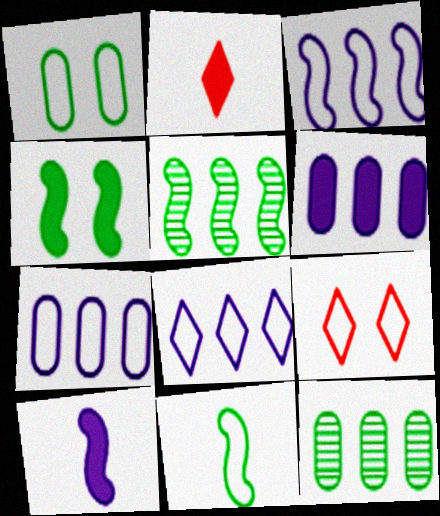[[2, 4, 6], 
[3, 7, 8], 
[4, 5, 11], 
[7, 9, 11], 
[9, 10, 12]]